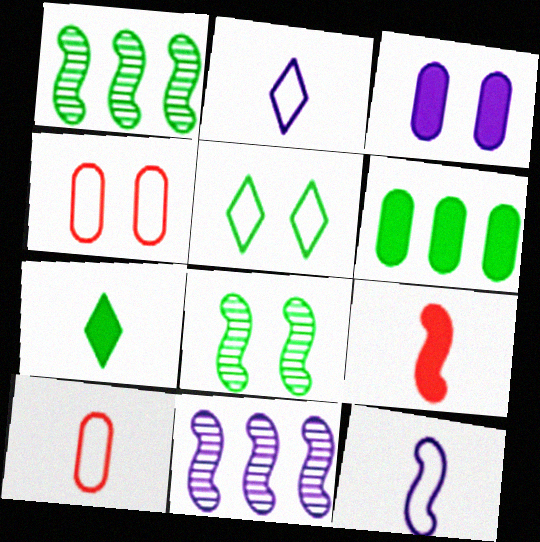[[2, 3, 11], 
[4, 7, 11]]